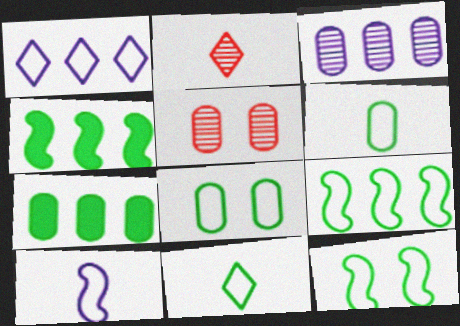[[8, 9, 11]]